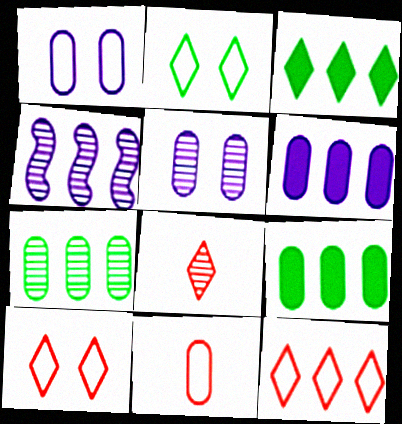[[4, 9, 12], 
[5, 9, 11]]